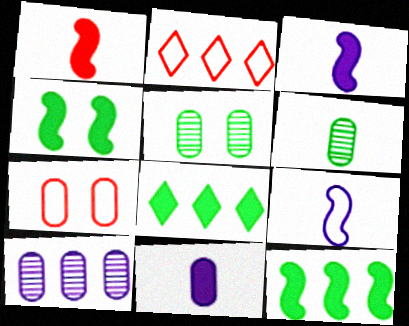[[2, 3, 5], 
[2, 10, 12]]